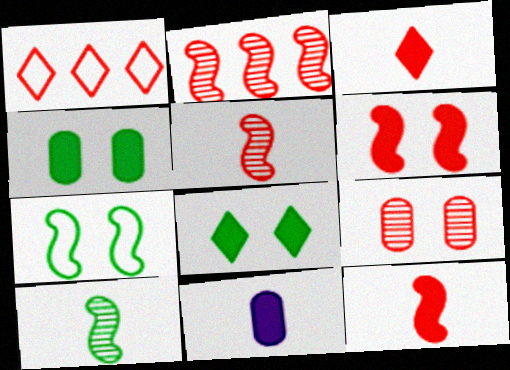[[1, 9, 12]]